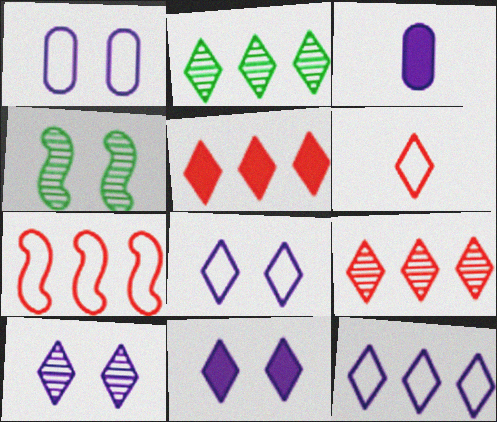[[2, 5, 12], 
[2, 6, 11], 
[8, 10, 11]]